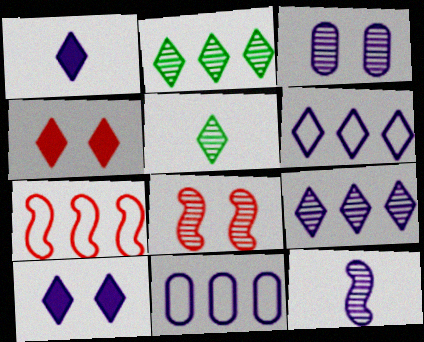[[3, 9, 12], 
[4, 5, 6], 
[10, 11, 12]]